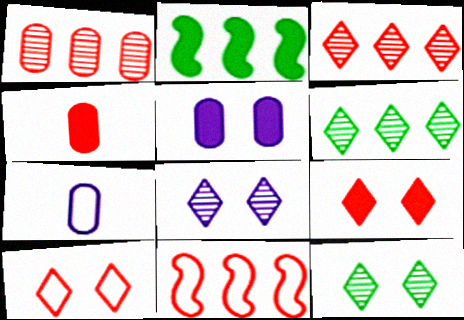[]